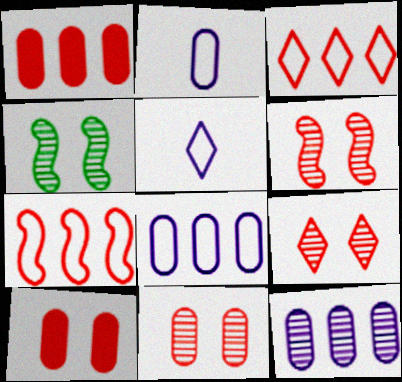[[1, 4, 5], 
[6, 9, 11]]